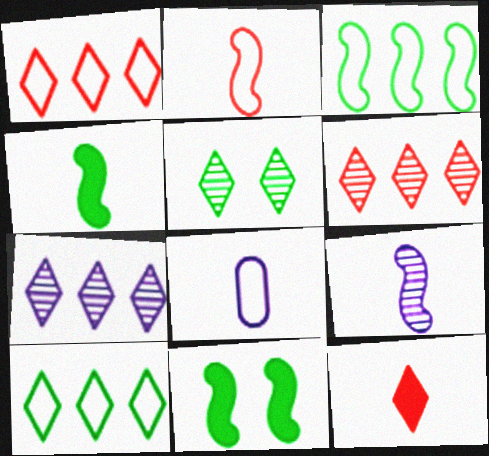[[2, 4, 9], 
[6, 8, 11]]